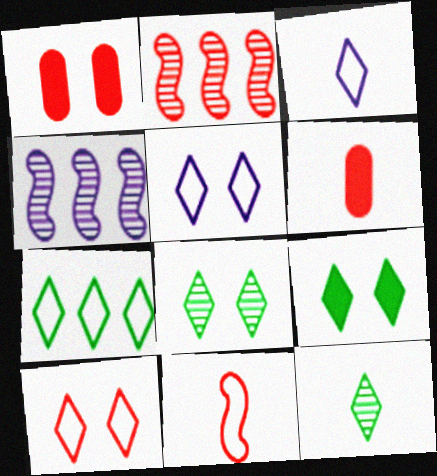[[2, 6, 10], 
[3, 7, 10], 
[7, 9, 12]]